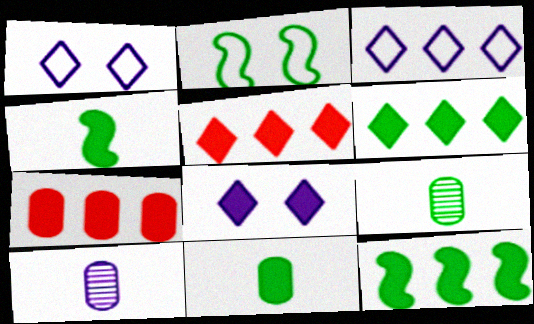[[2, 5, 10], 
[2, 6, 9], 
[4, 7, 8]]